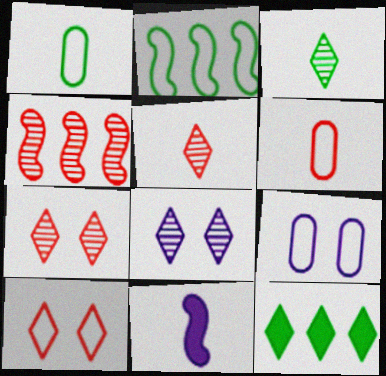[[1, 5, 11], 
[3, 6, 11]]